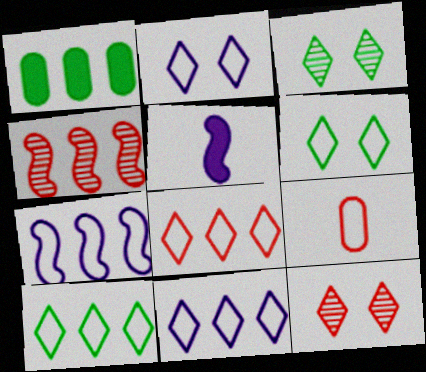[[1, 4, 11], 
[6, 7, 9], 
[8, 10, 11]]